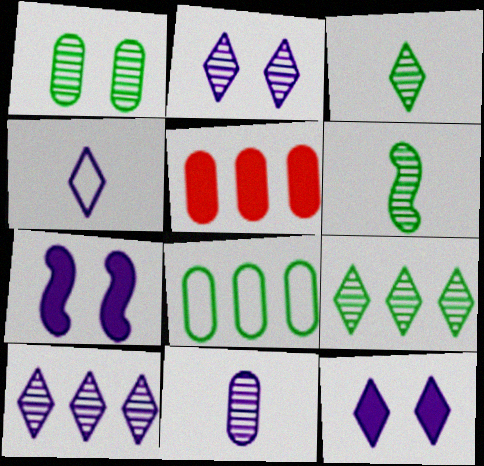[[1, 6, 9], 
[4, 10, 12]]